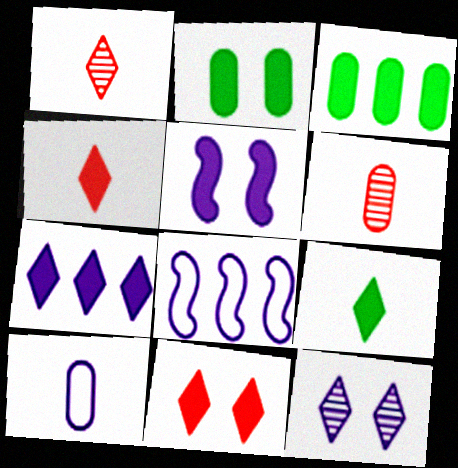[[1, 2, 8], 
[2, 5, 11], 
[3, 4, 5], 
[7, 9, 11]]